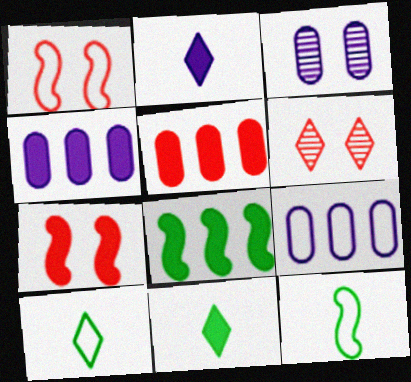[[1, 9, 10], 
[4, 6, 12], 
[4, 7, 11]]